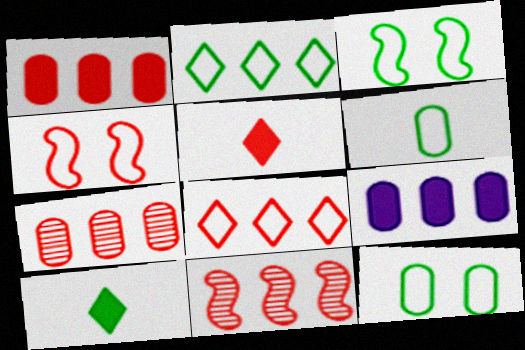[[1, 8, 11], 
[2, 3, 6], 
[2, 9, 11], 
[4, 5, 7]]